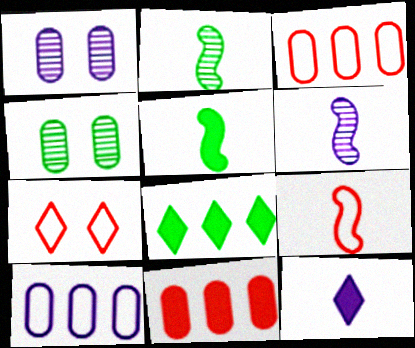[[1, 8, 9], 
[3, 7, 9], 
[5, 6, 9]]